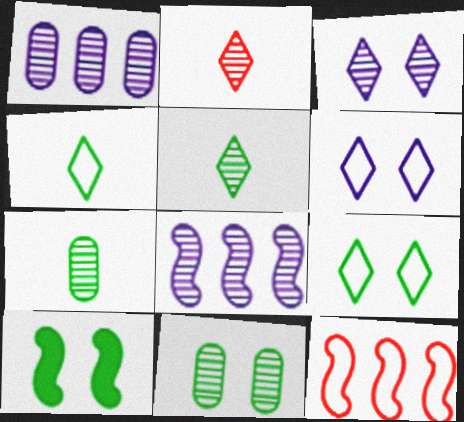[[2, 8, 11], 
[9, 10, 11]]